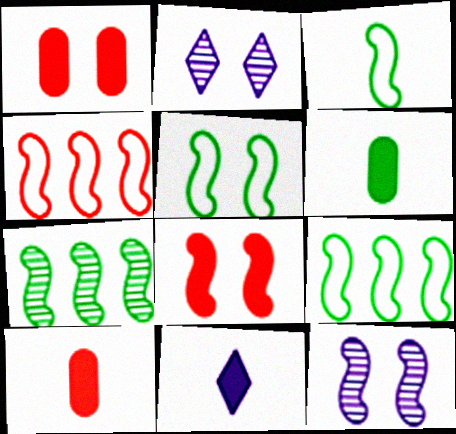[[1, 2, 5], 
[2, 4, 6], 
[2, 9, 10], 
[3, 5, 9], 
[5, 8, 12]]